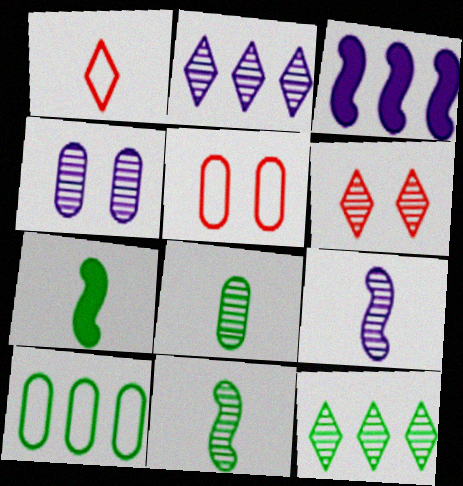[[2, 4, 9], 
[2, 5, 7]]